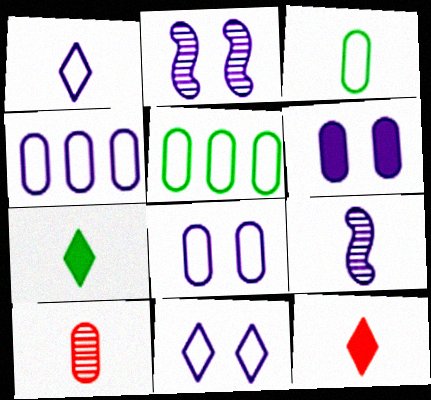[[2, 5, 12], 
[2, 6, 11], 
[3, 9, 12], 
[5, 6, 10]]